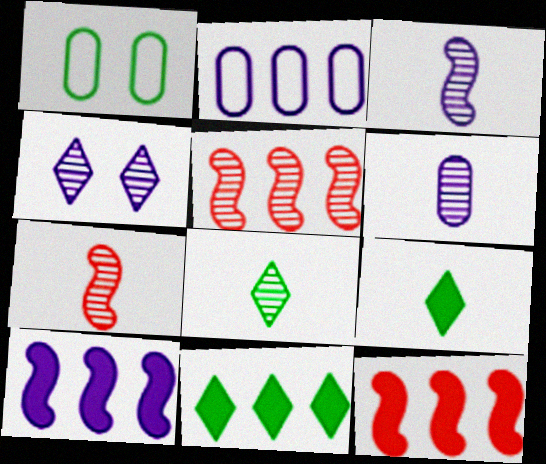[[2, 5, 11], 
[6, 7, 8]]